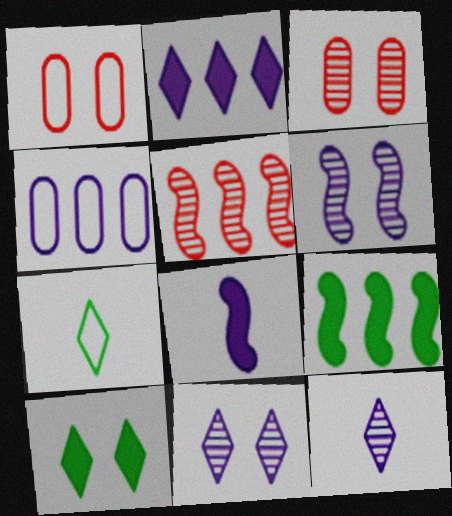[[1, 6, 10], 
[1, 9, 12], 
[4, 8, 11]]